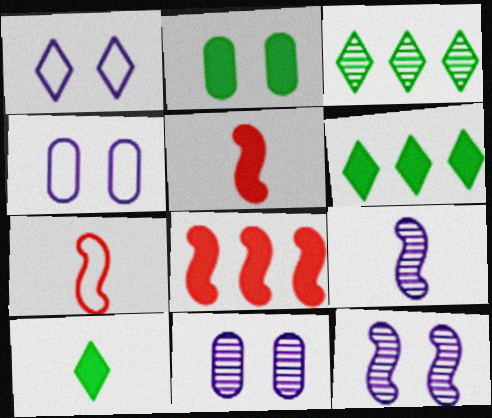[[3, 4, 5], 
[6, 7, 11]]